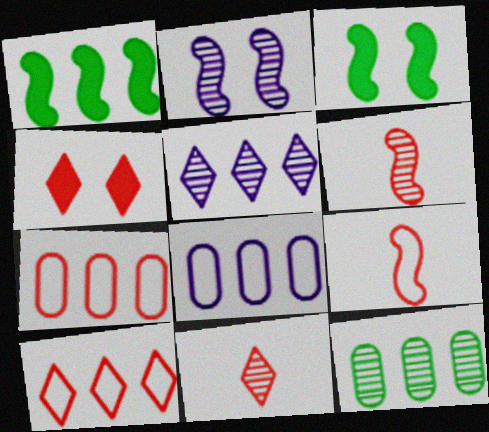[[1, 2, 9], 
[1, 5, 7], 
[2, 11, 12], 
[3, 8, 11], 
[4, 6, 7], 
[4, 10, 11]]